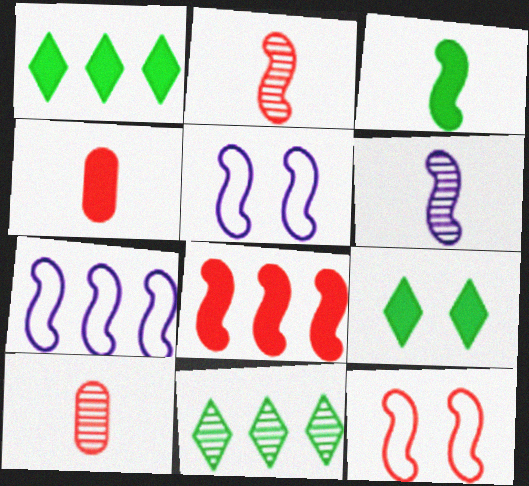[[1, 5, 10], 
[2, 8, 12], 
[4, 5, 11], 
[7, 9, 10]]